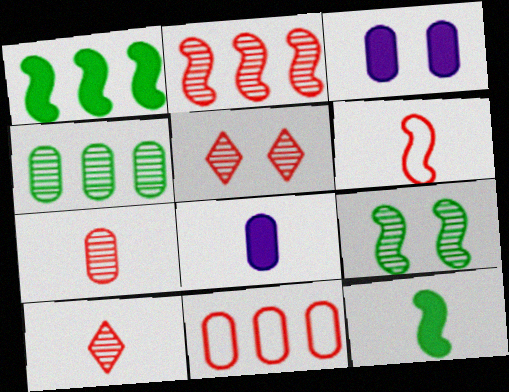[[2, 5, 7]]